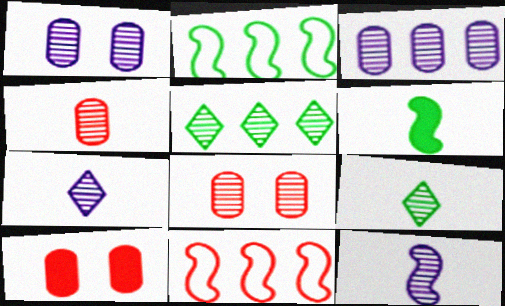[[2, 7, 10], 
[4, 9, 12], 
[5, 8, 12]]